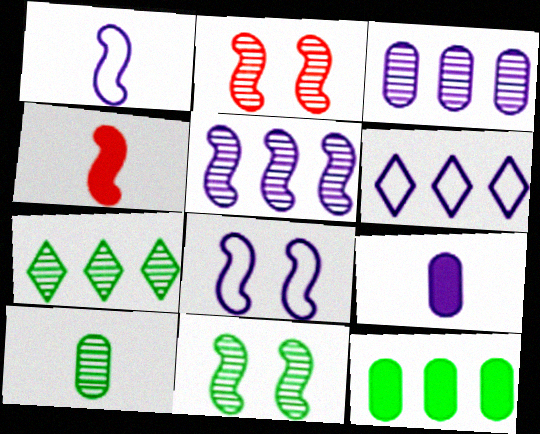[[7, 10, 11]]